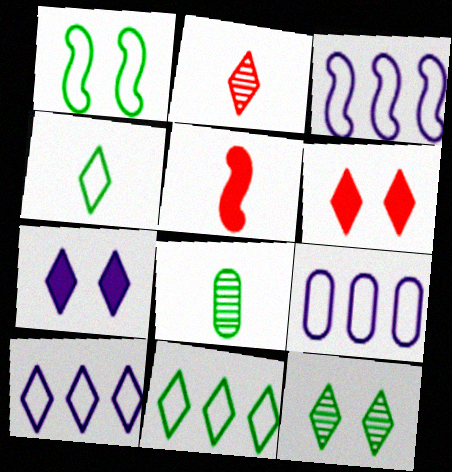[[2, 7, 11], 
[3, 6, 8], 
[3, 9, 10], 
[5, 9, 12]]